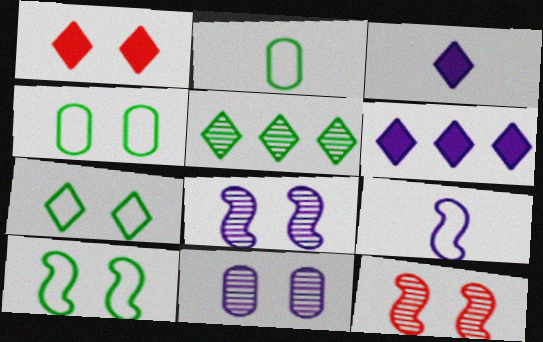[[1, 4, 8], 
[1, 10, 11], 
[2, 6, 12], 
[4, 7, 10], 
[6, 9, 11]]